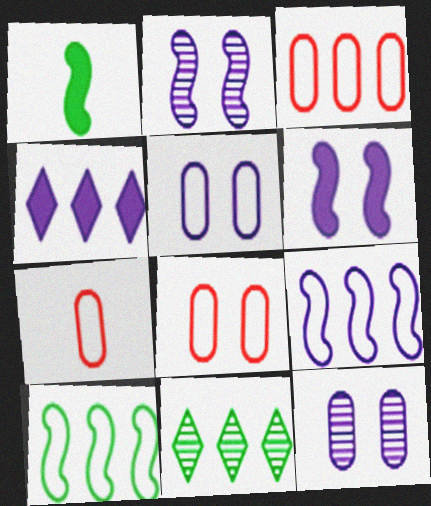[[3, 7, 8], 
[6, 7, 11]]